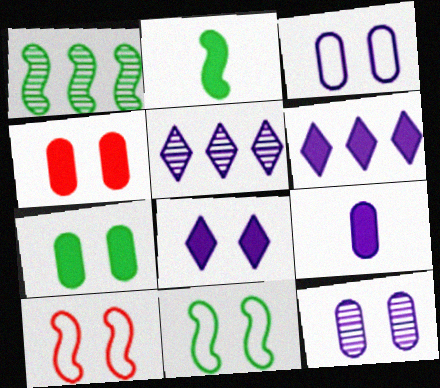[[1, 2, 11], 
[2, 4, 6]]